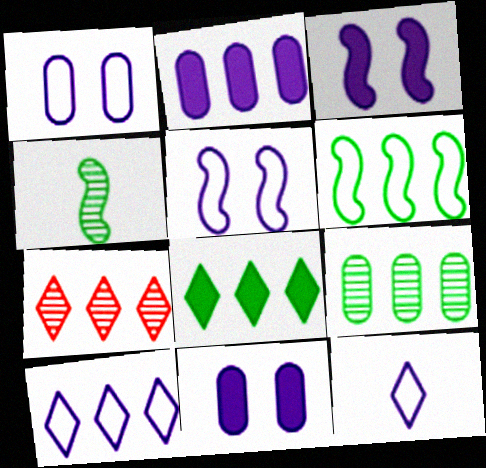[[2, 6, 7], 
[6, 8, 9], 
[7, 8, 10]]